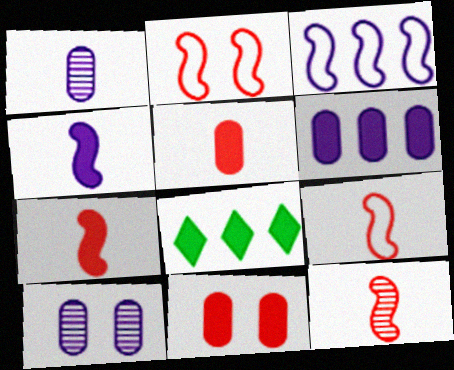[[1, 2, 8], 
[4, 8, 11], 
[7, 9, 12], 
[8, 9, 10]]